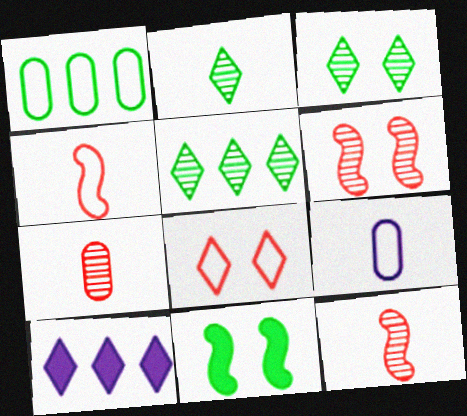[[1, 2, 11], 
[2, 3, 5], 
[2, 8, 10]]